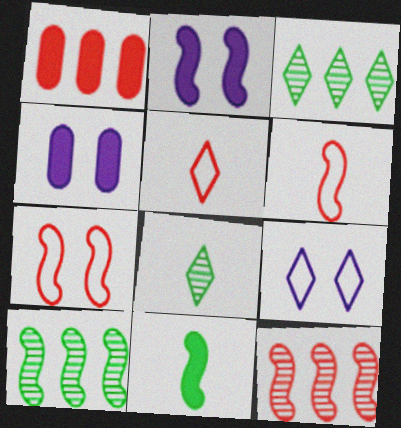[[2, 6, 10], 
[3, 4, 6], 
[4, 5, 10]]